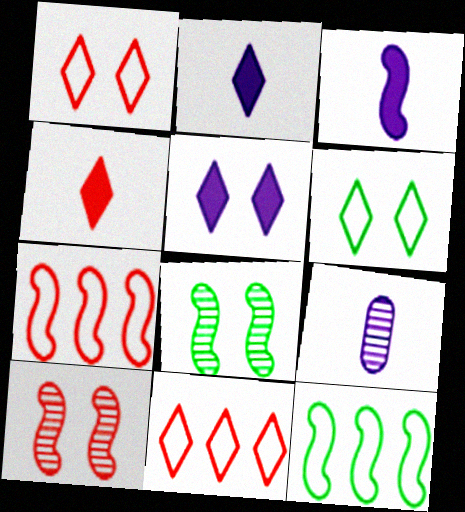[[3, 7, 8], 
[3, 10, 12]]